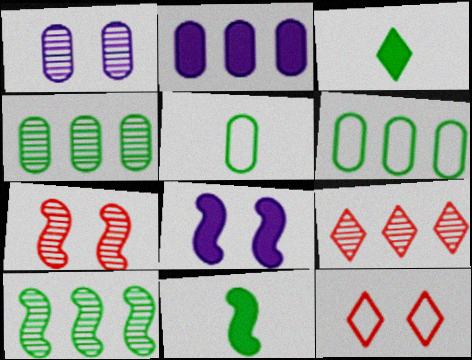[[5, 8, 9]]